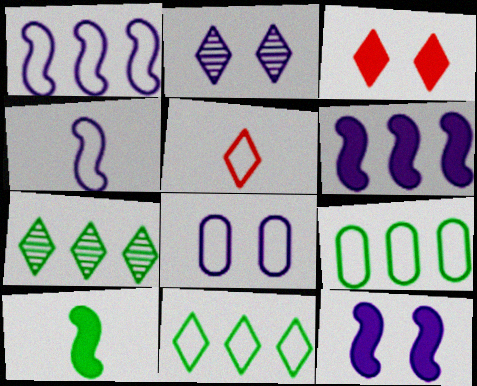[[2, 8, 12]]